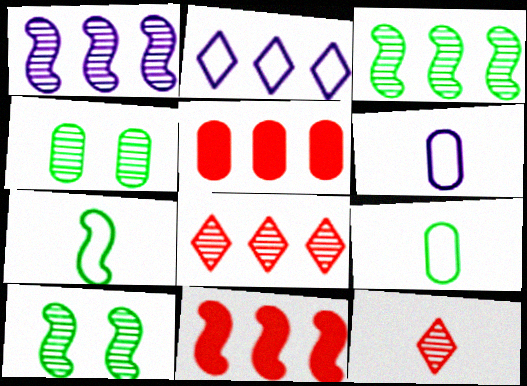[[1, 4, 12], 
[2, 3, 5], 
[4, 5, 6]]